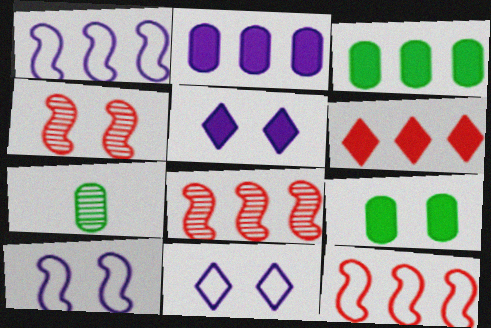[[4, 9, 11], 
[5, 7, 12], 
[6, 7, 10]]